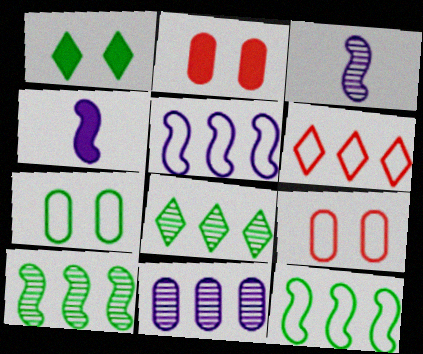[[4, 8, 9]]